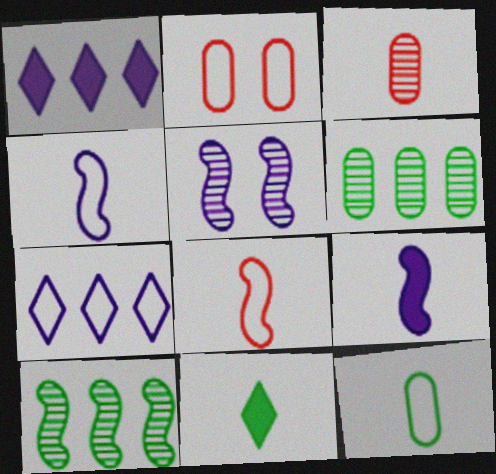[[3, 4, 11]]